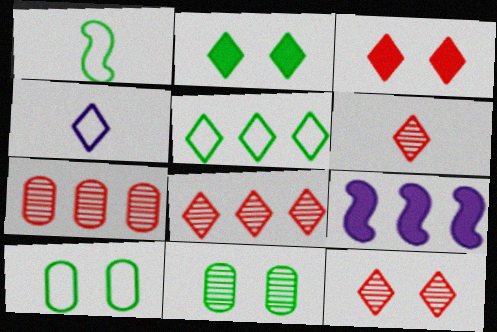[[1, 5, 10], 
[2, 4, 8], 
[5, 7, 9], 
[6, 8, 12], 
[6, 9, 10]]